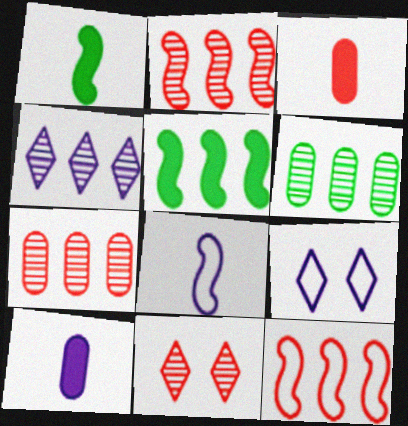[[1, 7, 9], 
[2, 4, 6], 
[3, 11, 12]]